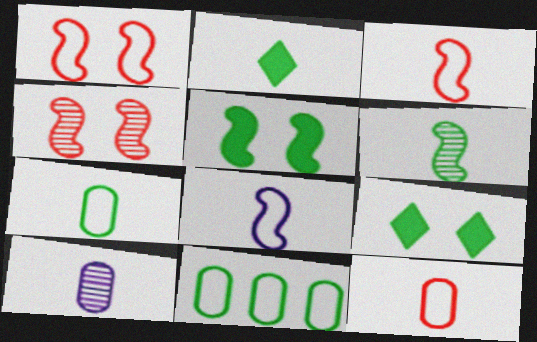[[2, 3, 10], 
[2, 6, 7], 
[6, 9, 11]]